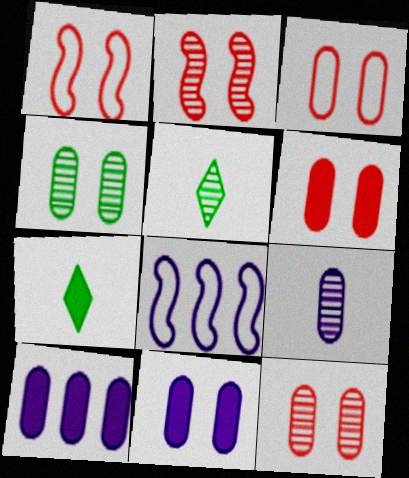[[1, 5, 10], 
[3, 4, 11], 
[3, 6, 12], 
[5, 6, 8], 
[7, 8, 12]]